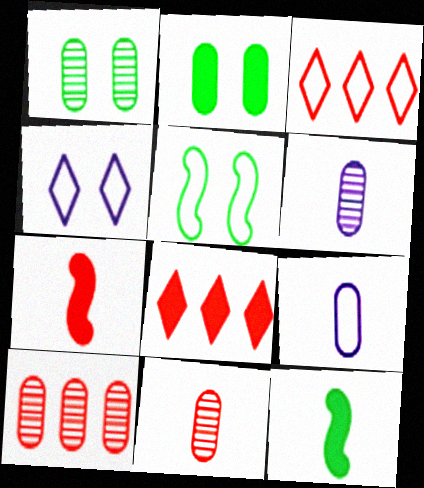[[1, 6, 10], 
[2, 9, 10], 
[3, 5, 9], 
[4, 10, 12], 
[5, 6, 8]]